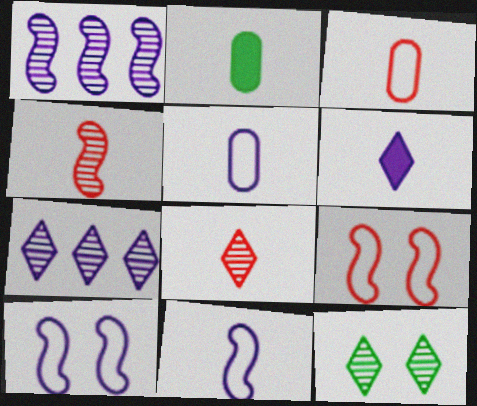[[2, 7, 9], 
[2, 8, 11], 
[7, 8, 12]]